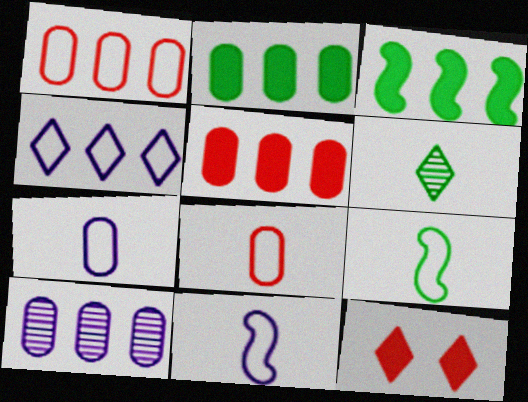[[1, 2, 10], 
[4, 6, 12], 
[9, 10, 12]]